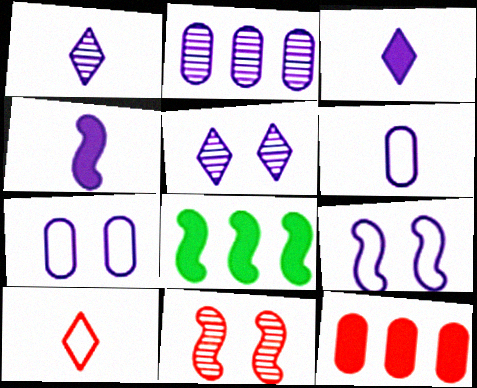[[1, 4, 6], 
[2, 3, 9], 
[10, 11, 12]]